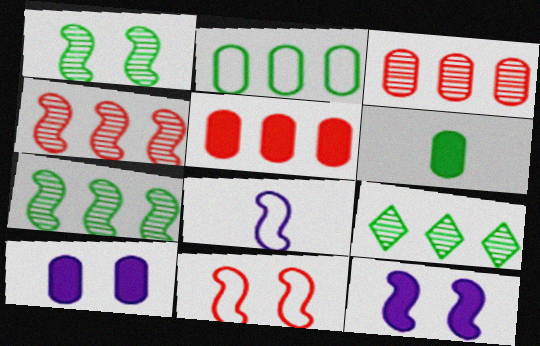[[1, 11, 12], 
[5, 6, 10]]